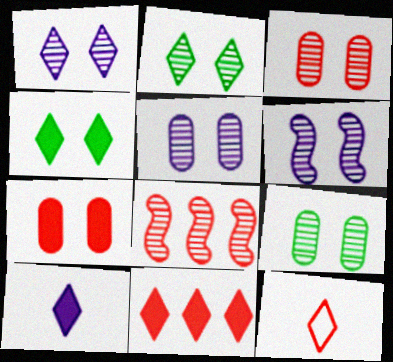[[1, 5, 6], 
[2, 3, 6], 
[3, 5, 9], 
[4, 10, 11], 
[7, 8, 12]]